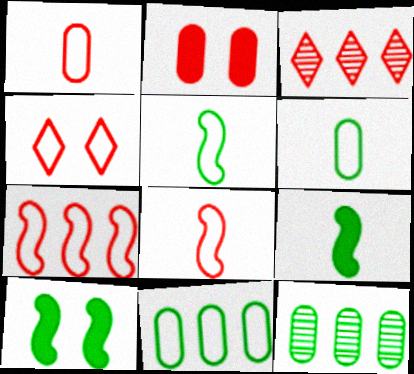[[1, 4, 7], 
[2, 3, 8]]